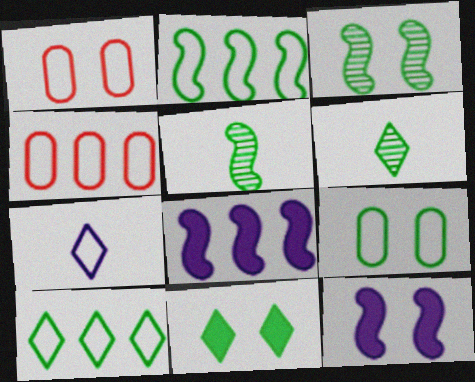[[1, 2, 7], 
[1, 6, 8], 
[3, 9, 11], 
[4, 6, 12], 
[6, 10, 11]]